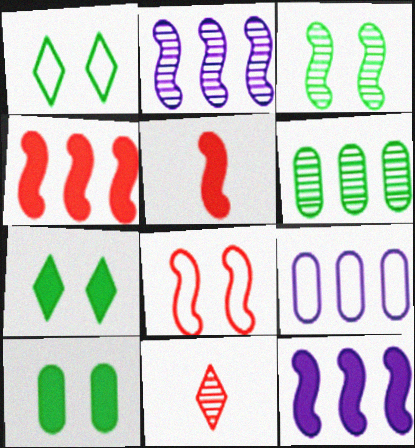[[1, 3, 10]]